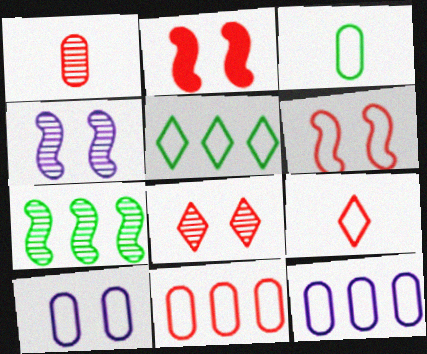[[3, 10, 11], 
[6, 9, 11]]